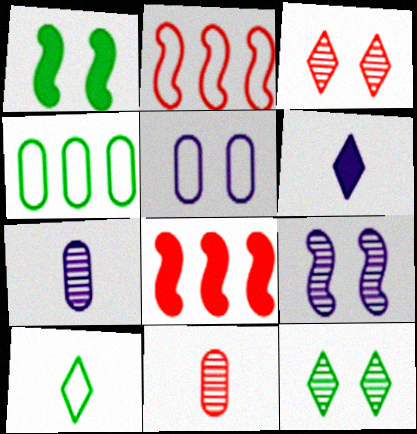[[1, 3, 5], 
[2, 5, 10]]